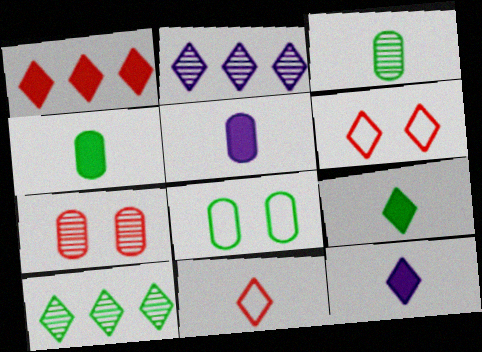[[2, 6, 9], 
[6, 10, 12]]